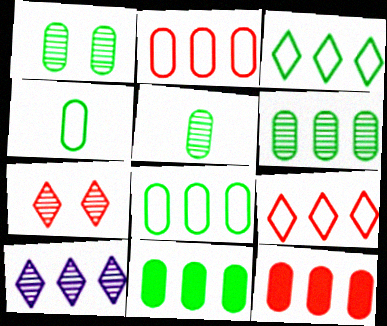[[1, 4, 11], 
[1, 5, 6], 
[6, 8, 11]]